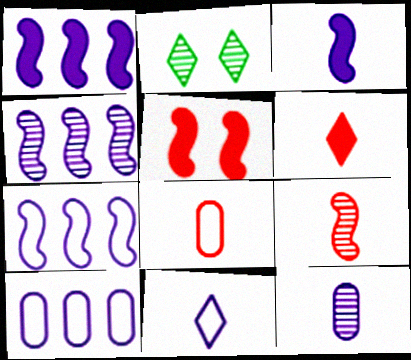[[1, 2, 8], 
[1, 4, 7], 
[3, 11, 12], 
[6, 8, 9]]